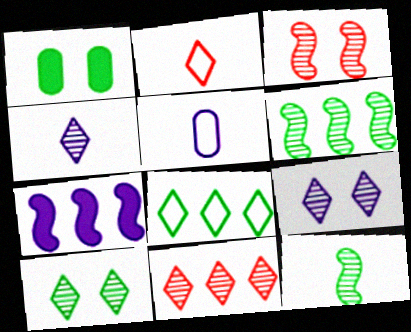[[1, 8, 12], 
[4, 10, 11], 
[5, 7, 9]]